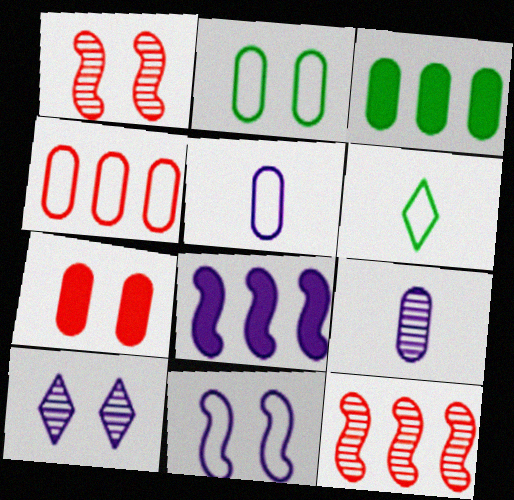[[2, 4, 5], 
[4, 6, 11], 
[5, 8, 10]]